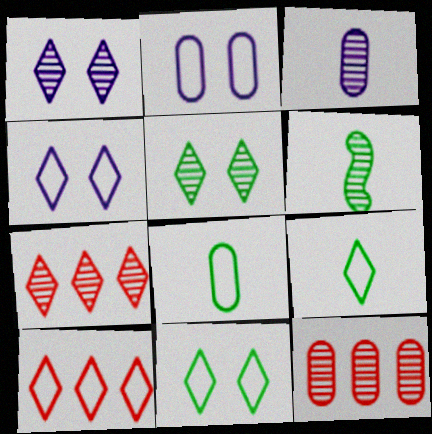[[1, 6, 12], 
[4, 9, 10]]